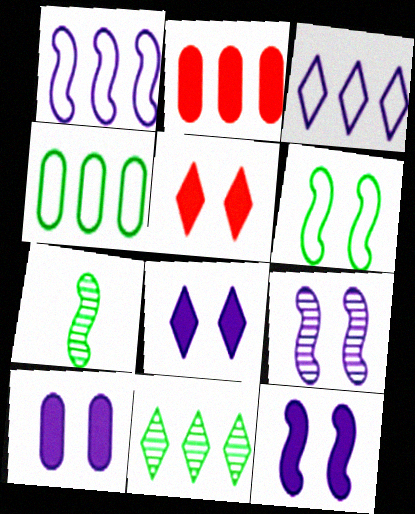[[1, 2, 11], 
[8, 10, 12]]